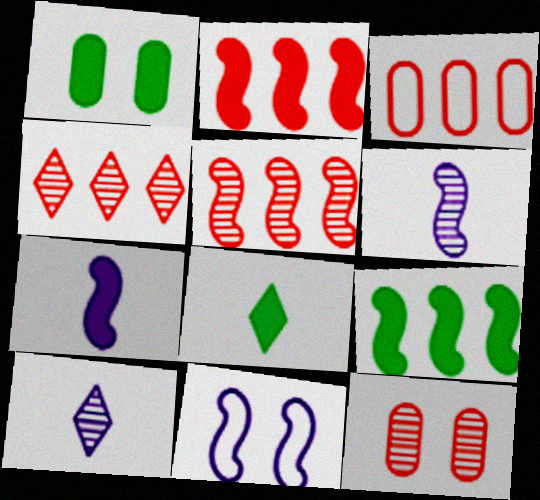[[1, 8, 9], 
[2, 3, 4]]